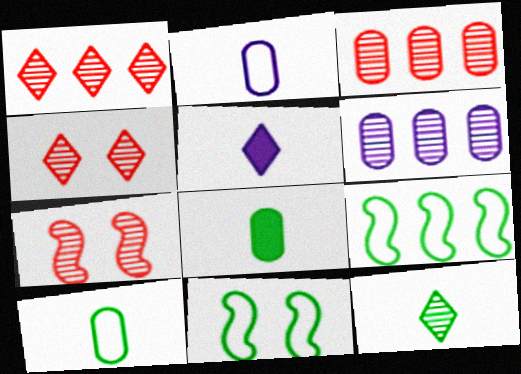[[3, 5, 11], 
[6, 7, 12]]